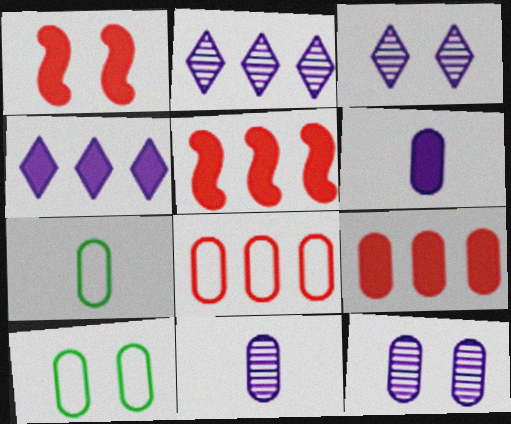[[1, 2, 7], 
[1, 3, 10], 
[3, 5, 7], 
[7, 9, 12], 
[9, 10, 11]]